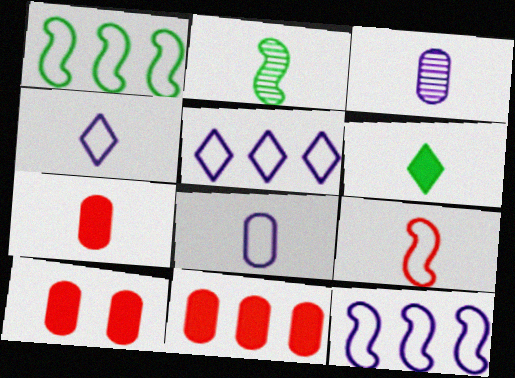[[2, 4, 7], 
[2, 5, 10], 
[3, 6, 9], 
[7, 10, 11]]